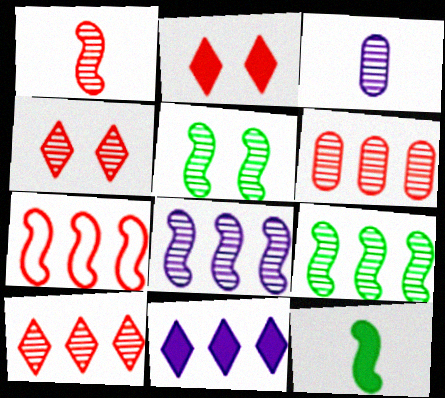[[1, 4, 6], 
[1, 5, 8], 
[3, 4, 9], 
[3, 5, 10]]